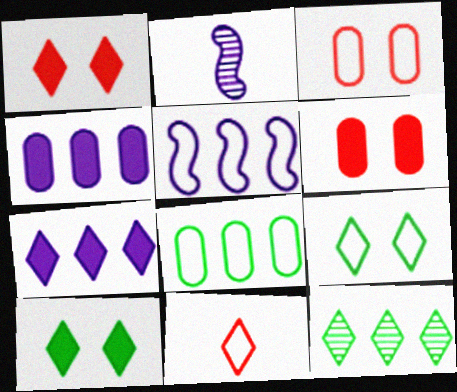[[1, 2, 8]]